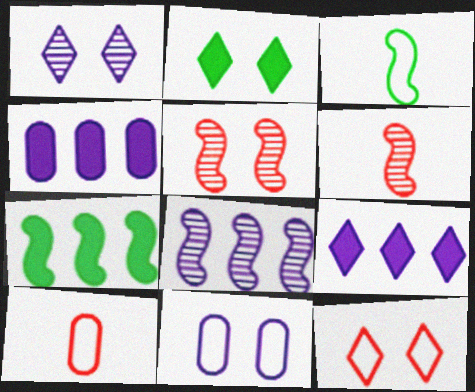[[1, 2, 12], 
[1, 7, 10], 
[2, 5, 11], 
[2, 8, 10]]